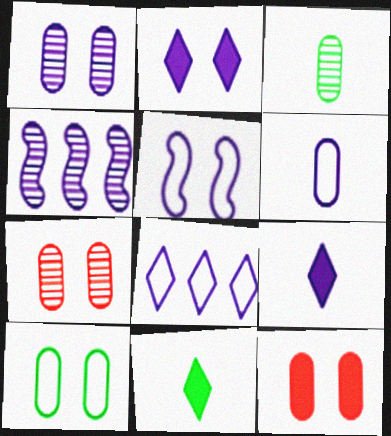[[1, 2, 5], 
[1, 10, 12], 
[2, 4, 6], 
[5, 6, 8]]